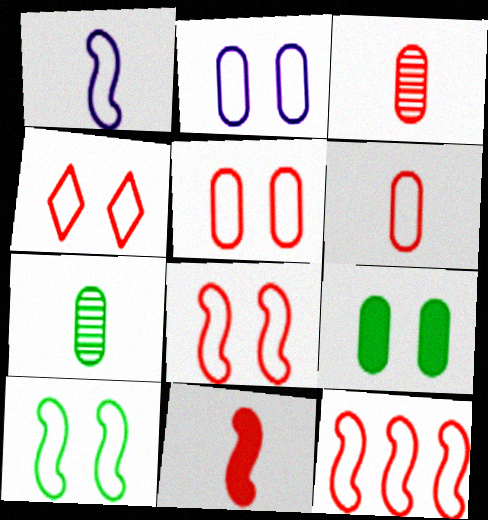[[1, 10, 12], 
[2, 4, 10], 
[4, 5, 8], 
[4, 6, 12]]